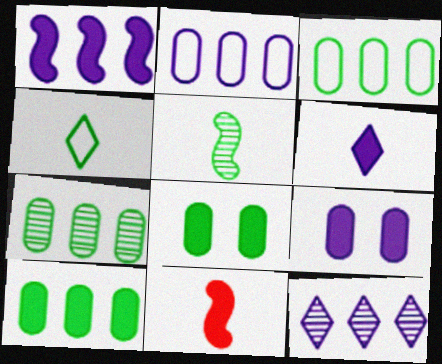[[1, 2, 12], 
[1, 6, 9], 
[3, 7, 10]]